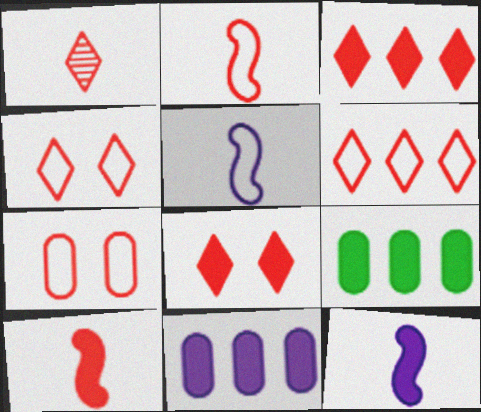[[1, 3, 4], 
[1, 6, 8], 
[2, 6, 7], 
[8, 9, 12]]